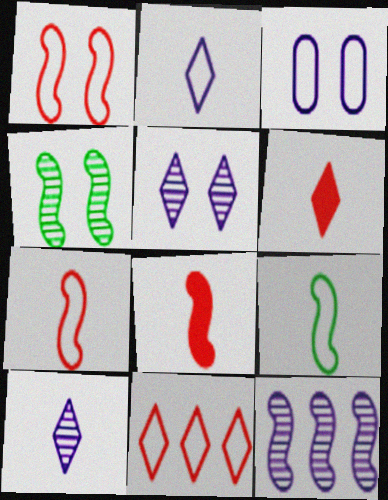[[3, 9, 11]]